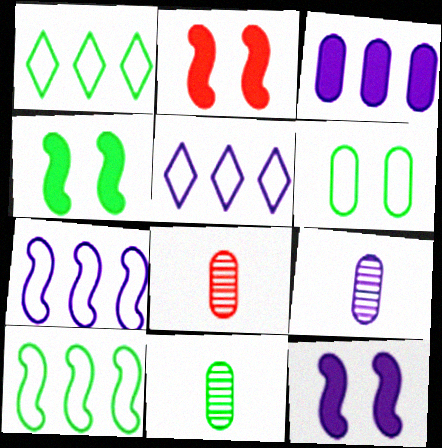[[1, 2, 9], 
[1, 4, 11], 
[1, 8, 12], 
[2, 4, 12], 
[2, 5, 11], 
[3, 6, 8], 
[4, 5, 8], 
[5, 9, 12], 
[8, 9, 11]]